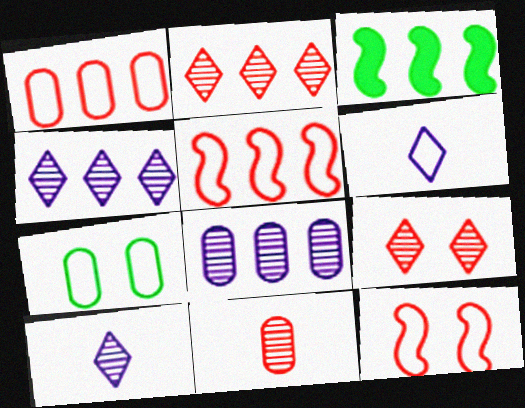[[1, 3, 4], 
[5, 6, 7]]